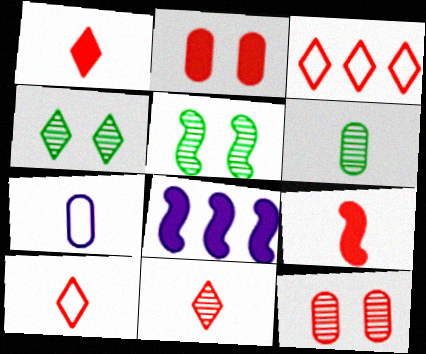[[1, 10, 11], 
[3, 9, 12]]